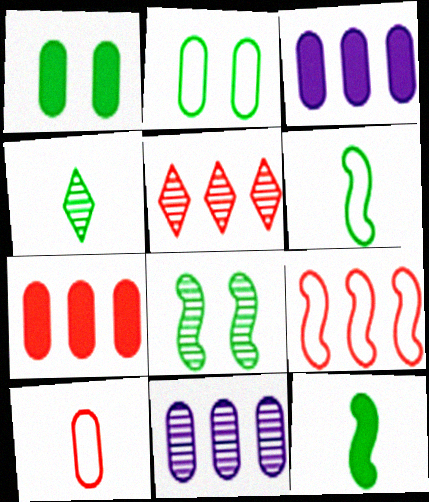[[1, 10, 11], 
[5, 7, 9]]